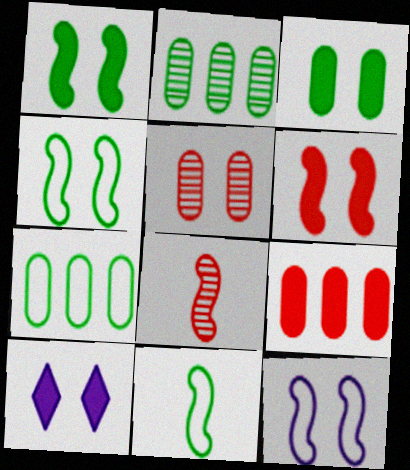[[3, 6, 10], 
[4, 5, 10], 
[7, 8, 10]]